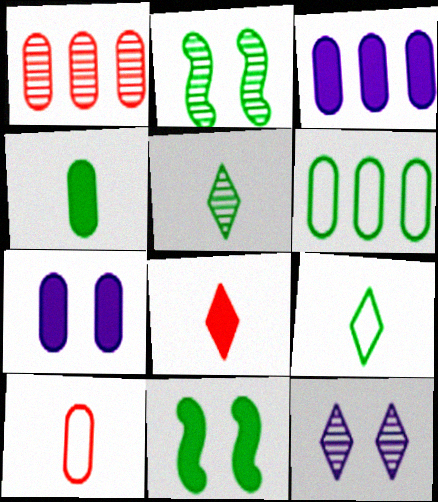[[1, 3, 6], 
[3, 8, 11], 
[5, 6, 11]]